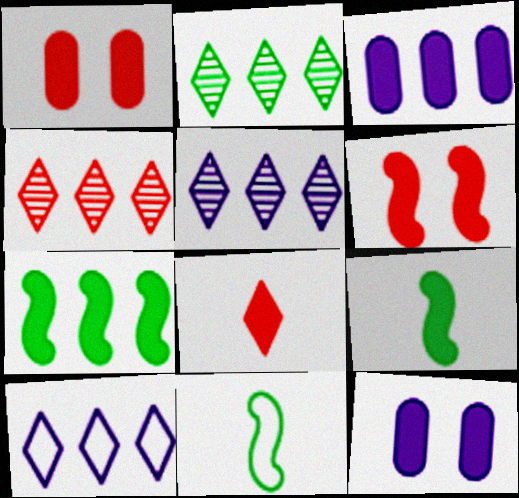[[1, 5, 11], 
[2, 4, 5], 
[4, 11, 12], 
[7, 8, 12]]